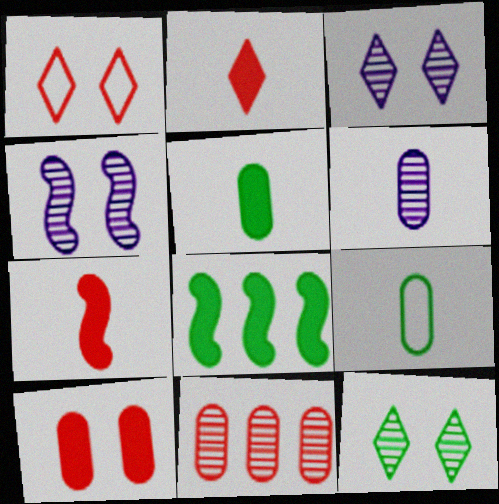[[1, 6, 8], 
[1, 7, 11], 
[8, 9, 12]]